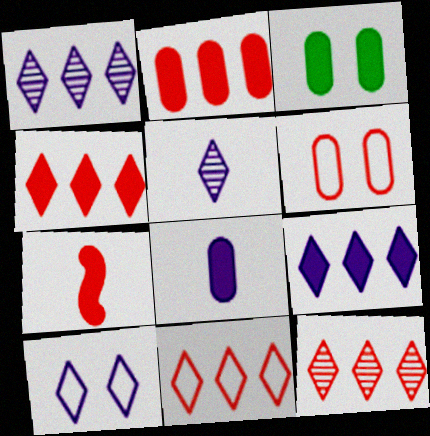[[2, 3, 8], 
[3, 7, 9], 
[4, 11, 12], 
[5, 9, 10], 
[6, 7, 12]]